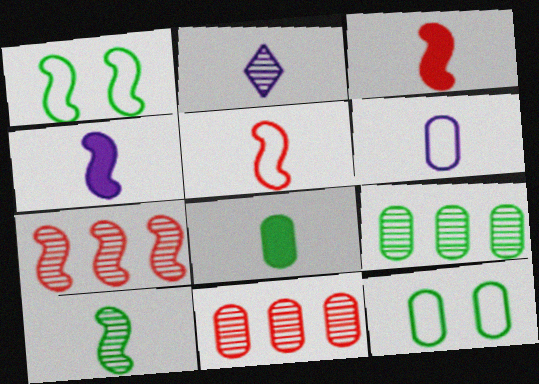[[1, 4, 7], 
[2, 4, 6], 
[2, 5, 8], 
[4, 5, 10], 
[8, 9, 12]]